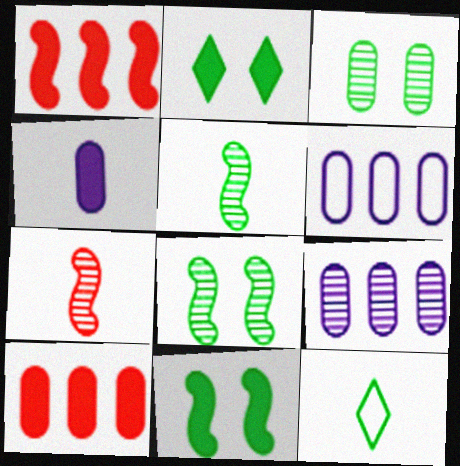[[1, 2, 4], 
[2, 6, 7], 
[4, 7, 12]]